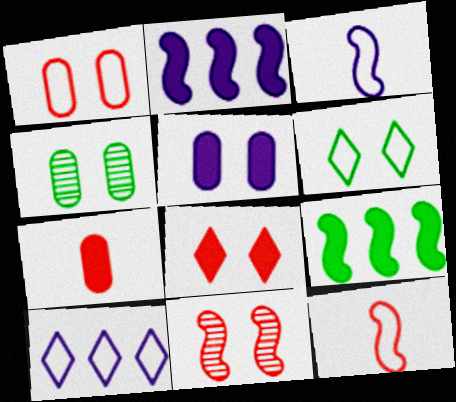[[1, 4, 5], 
[1, 8, 11], 
[3, 9, 11], 
[5, 6, 11]]